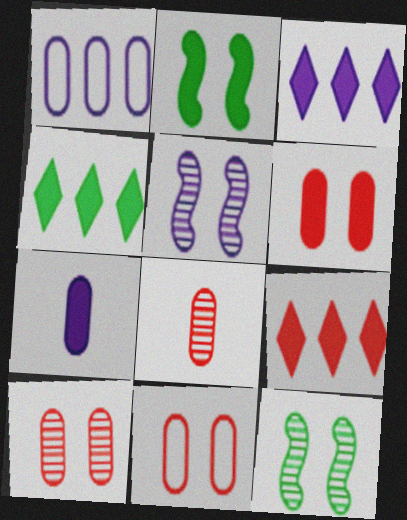[[2, 7, 9], 
[3, 4, 9], 
[6, 10, 11]]